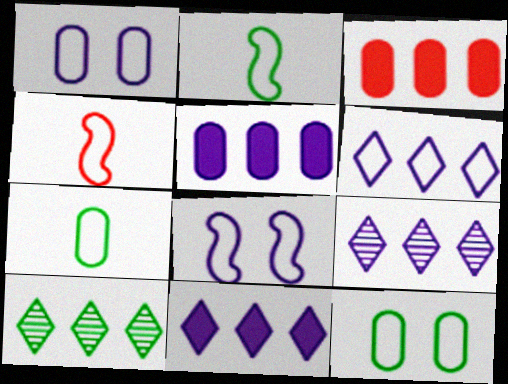[[4, 6, 12], 
[6, 9, 11]]